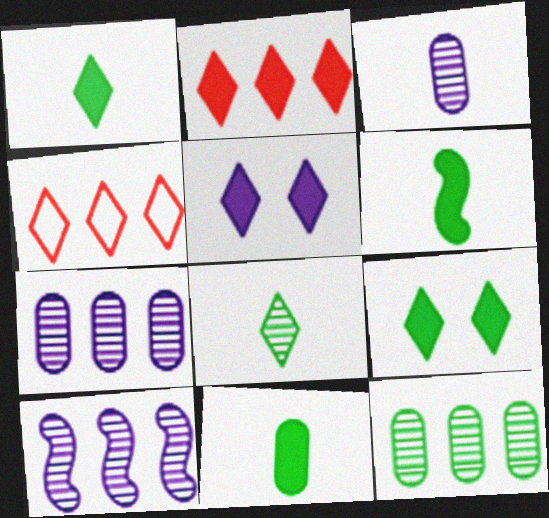[[1, 2, 5], 
[1, 6, 11], 
[4, 5, 8]]